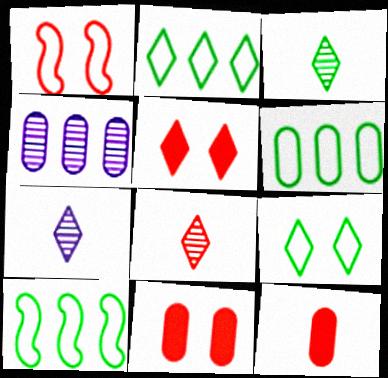[[2, 5, 7], 
[2, 6, 10], 
[3, 7, 8], 
[7, 10, 11]]